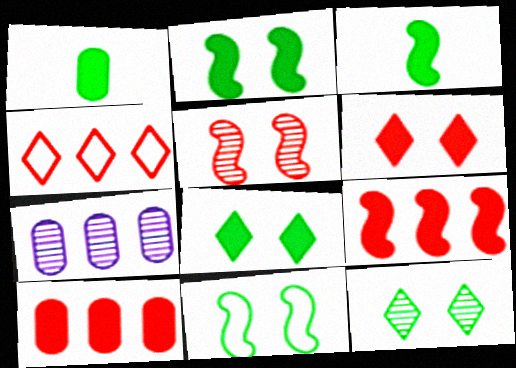[]